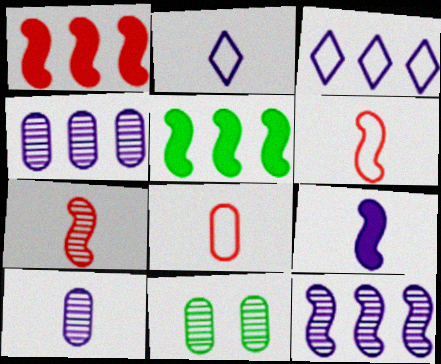[[1, 2, 11], 
[2, 9, 10]]